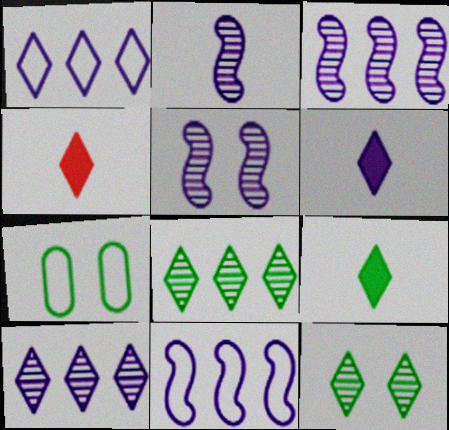[[1, 4, 12], 
[2, 3, 5], 
[3, 4, 7], 
[4, 6, 9]]